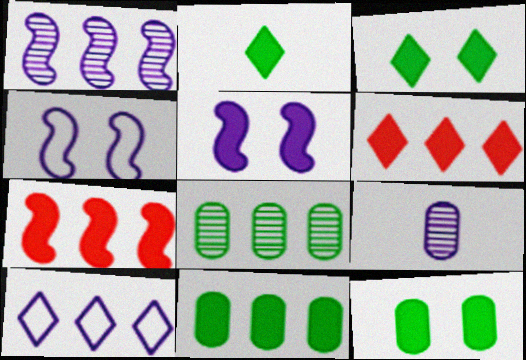[[5, 9, 10], 
[7, 8, 10]]